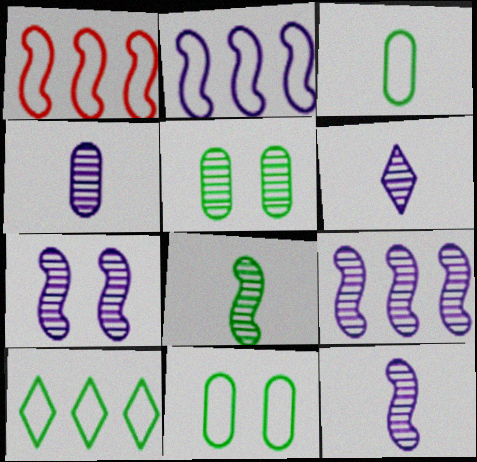[[4, 6, 12], 
[7, 9, 12]]